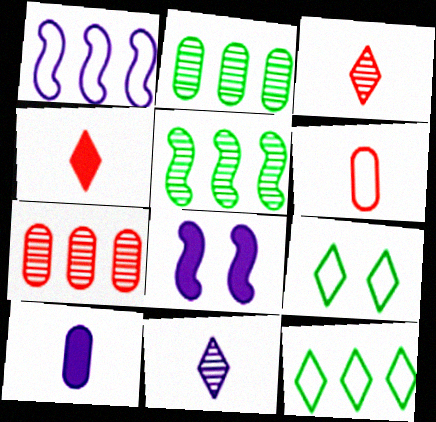[[1, 6, 9]]